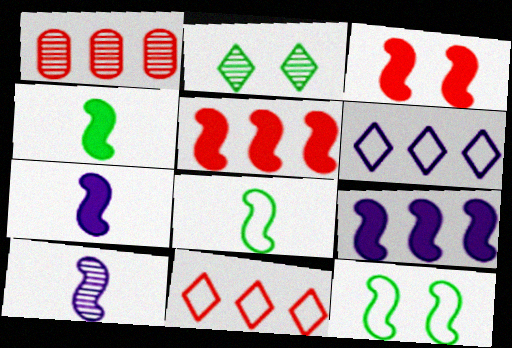[[1, 2, 10], 
[1, 5, 11], 
[3, 4, 9], 
[5, 10, 12]]